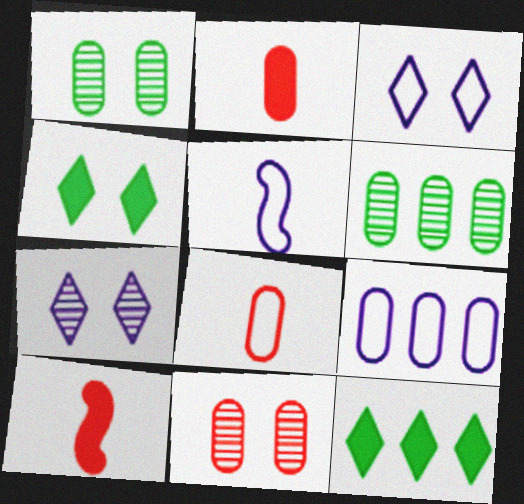[[1, 2, 9], 
[3, 5, 9], 
[3, 6, 10], 
[5, 11, 12]]